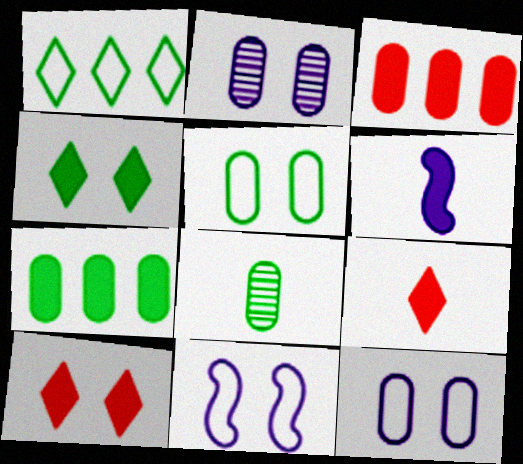[[3, 4, 6], 
[3, 8, 12], 
[5, 7, 8], 
[6, 7, 10]]